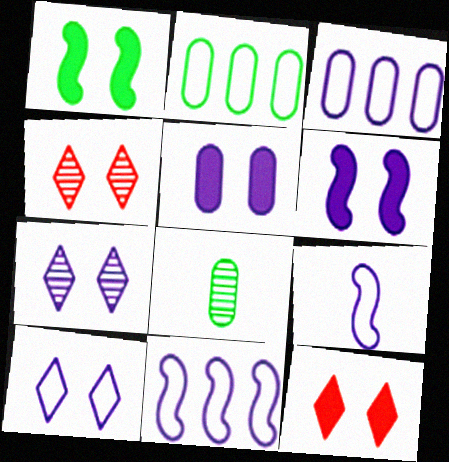[[1, 5, 12], 
[3, 9, 10], 
[8, 11, 12]]